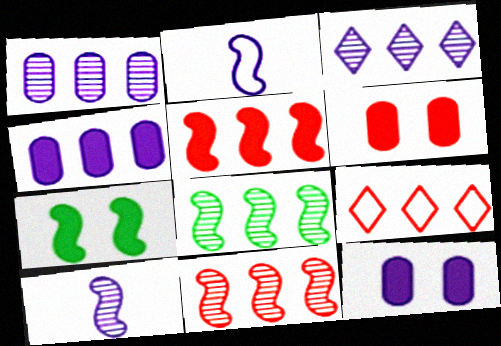[[2, 3, 12], 
[2, 7, 11], 
[4, 8, 9]]